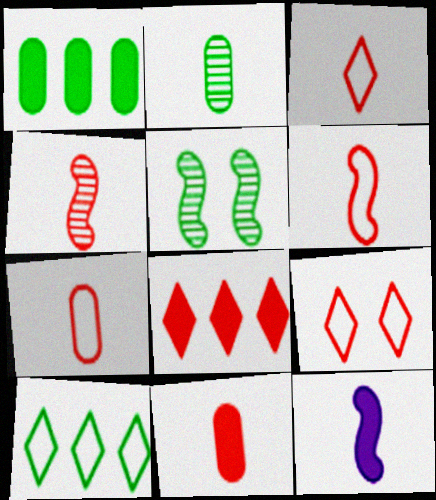[[2, 3, 12], 
[3, 4, 11], 
[3, 6, 7]]